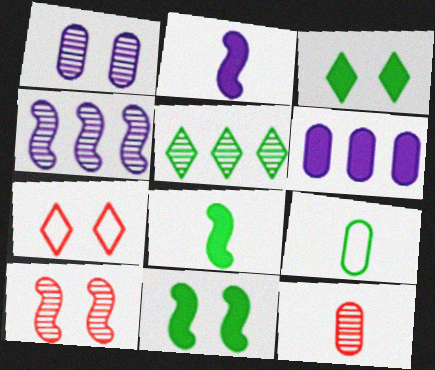[[1, 7, 11], 
[5, 9, 11]]